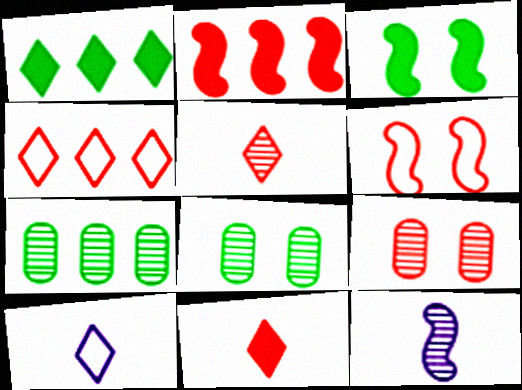[[2, 8, 10]]